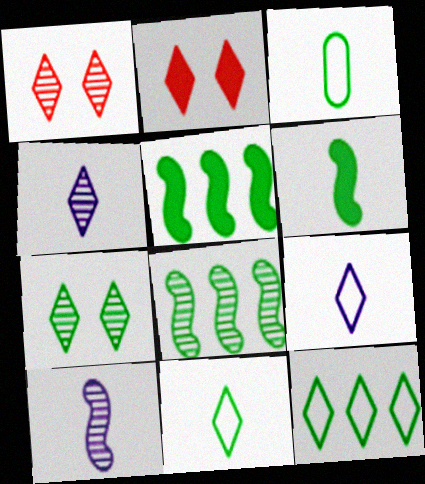[[2, 4, 12], 
[3, 5, 7]]